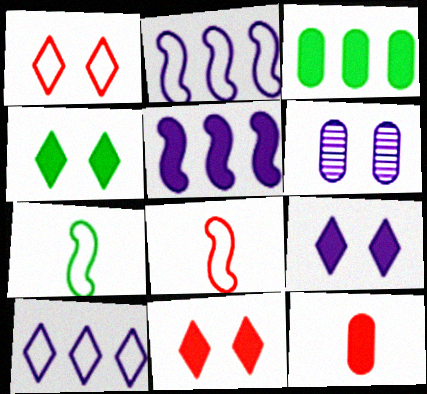[[4, 5, 12], 
[4, 9, 11]]